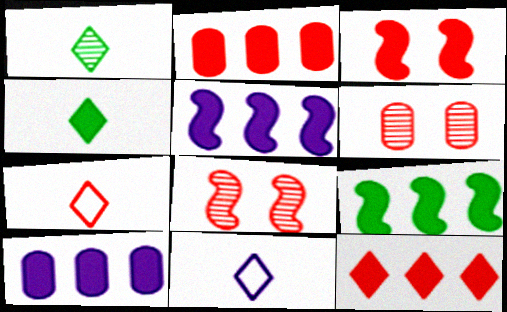[[2, 7, 8], 
[3, 4, 10], 
[6, 9, 11], 
[9, 10, 12]]